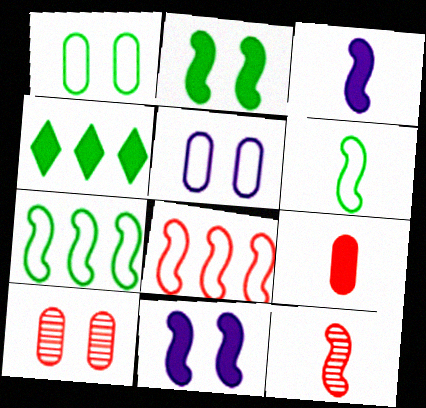[[3, 6, 12], 
[4, 5, 12], 
[4, 9, 11], 
[7, 11, 12]]